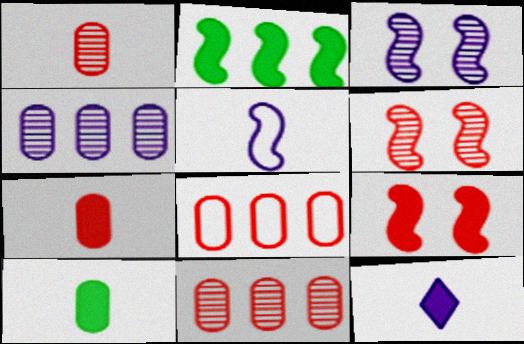[[2, 5, 6]]